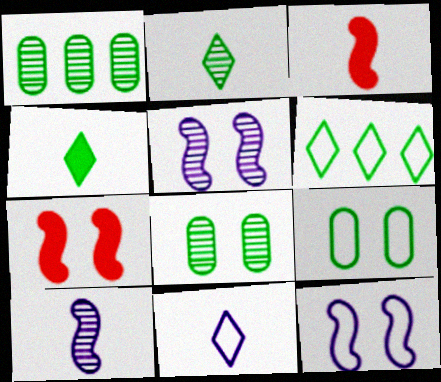[[1, 7, 11]]